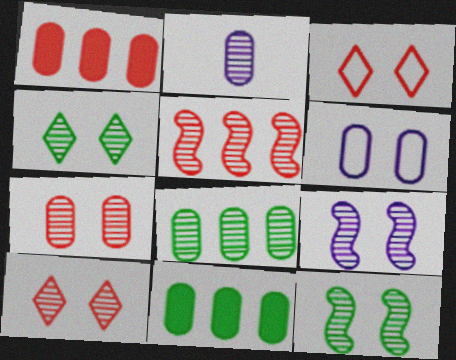[[2, 4, 5], 
[2, 7, 8], 
[4, 7, 9]]